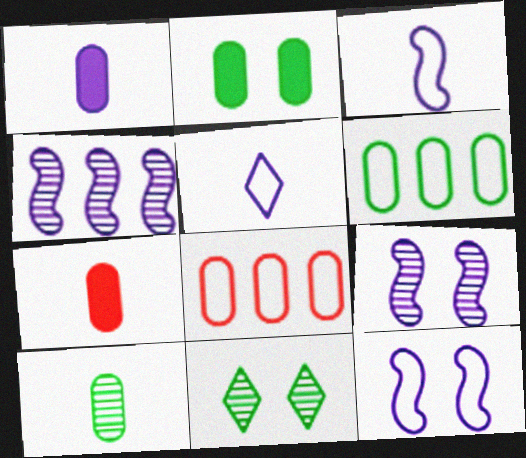[[2, 6, 10]]